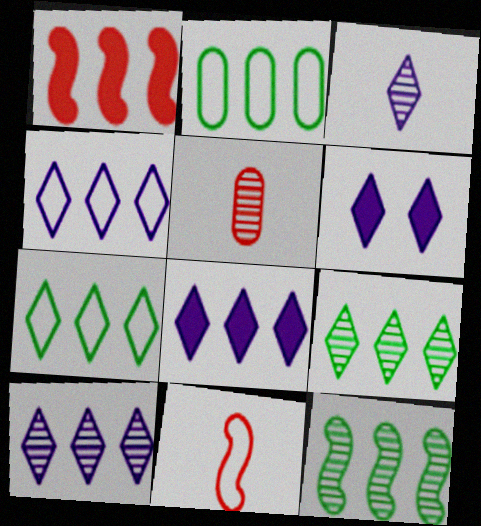[[1, 2, 10], 
[3, 4, 6], 
[4, 8, 10]]